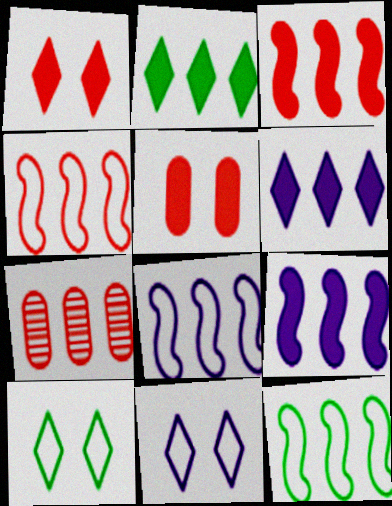[[2, 7, 8], 
[4, 8, 12], 
[6, 7, 12]]